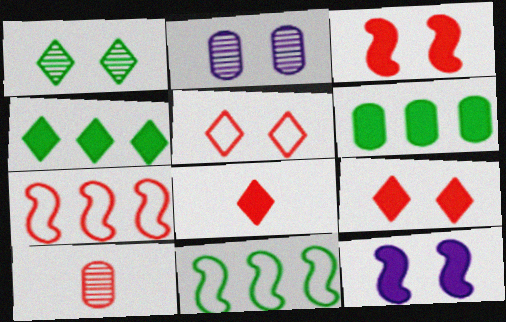[[2, 8, 11], 
[6, 8, 12], 
[7, 9, 10]]